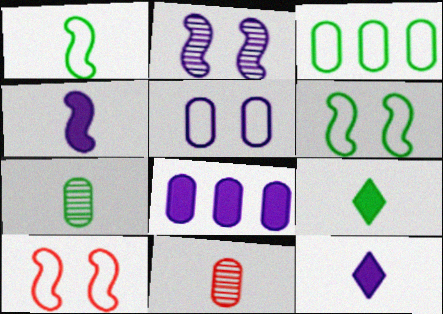[[1, 7, 9], 
[1, 11, 12]]